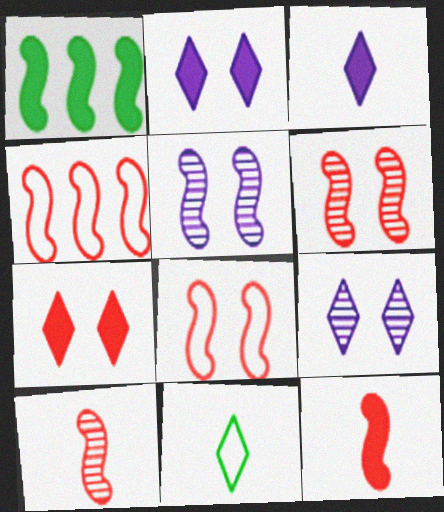[[4, 6, 12]]